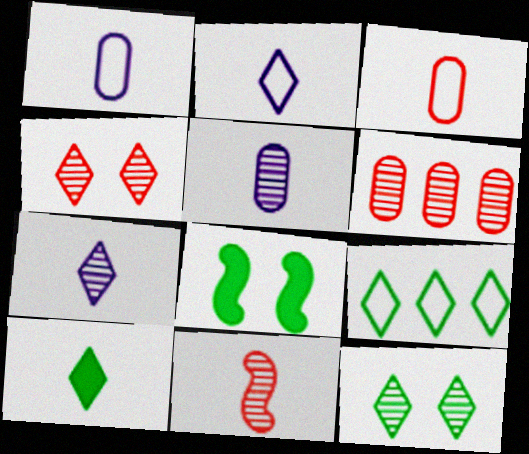[[1, 10, 11], 
[2, 6, 8], 
[4, 6, 11], 
[9, 10, 12]]